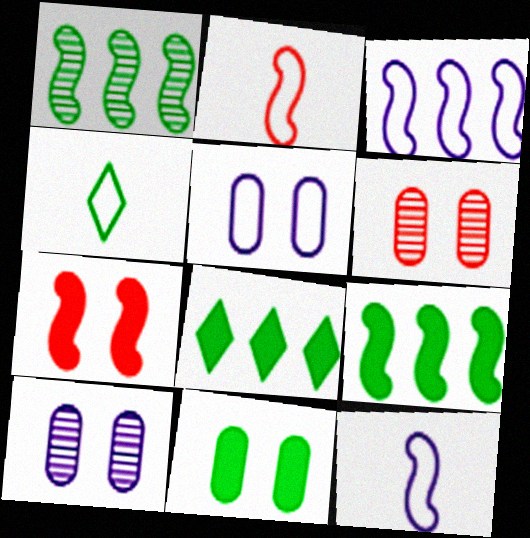[[1, 4, 11], 
[1, 7, 12], 
[2, 8, 10], 
[5, 6, 11], 
[6, 8, 12]]